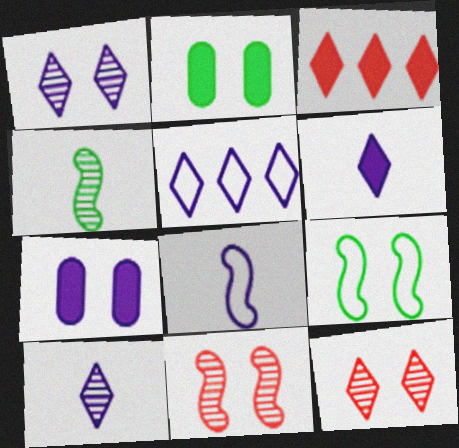[[1, 5, 6], 
[7, 9, 12]]